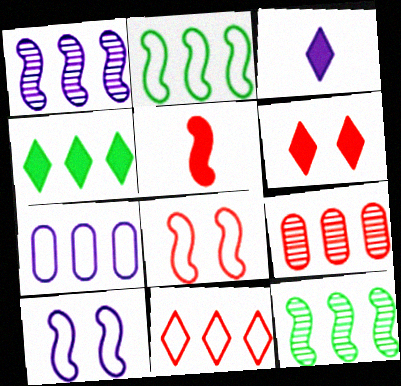[[2, 7, 11], 
[3, 4, 6], 
[5, 10, 12]]